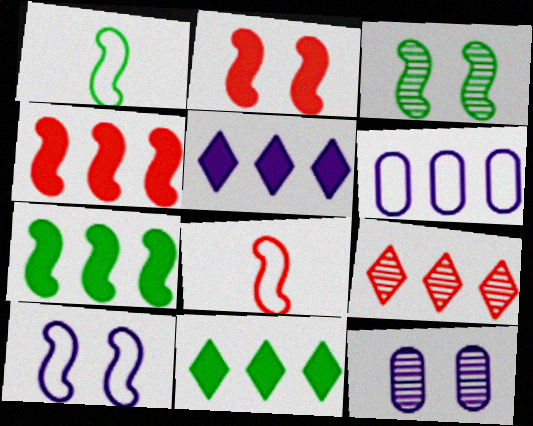[[1, 3, 7], 
[2, 3, 10], 
[6, 7, 9], 
[8, 11, 12]]